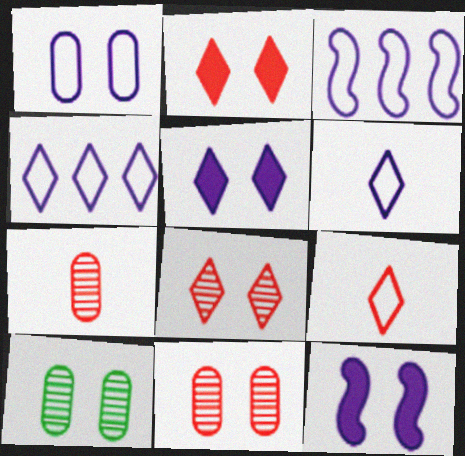[[1, 3, 6]]